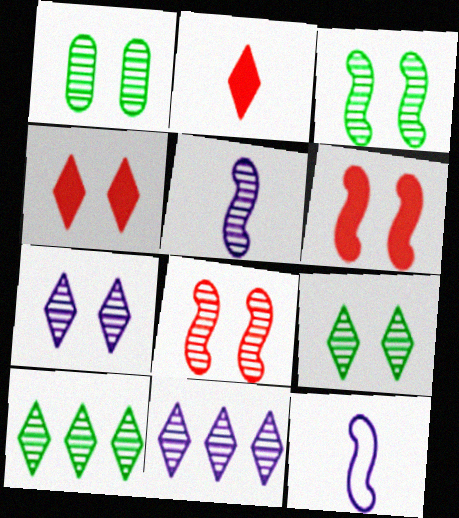[[1, 3, 9], 
[1, 7, 8]]